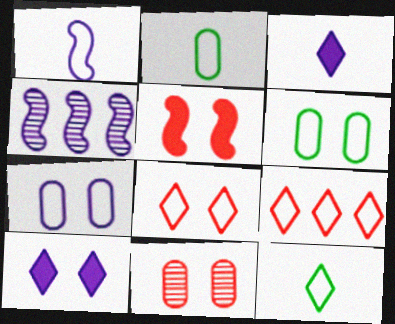[[1, 6, 9], 
[3, 4, 7], 
[5, 8, 11]]